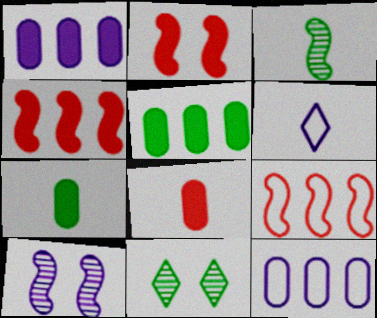[[1, 6, 10], 
[3, 6, 8]]